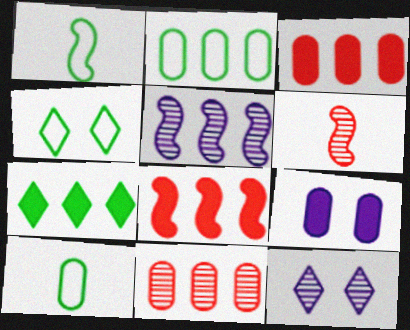[[1, 2, 4], 
[1, 3, 12], 
[8, 10, 12], 
[9, 10, 11]]